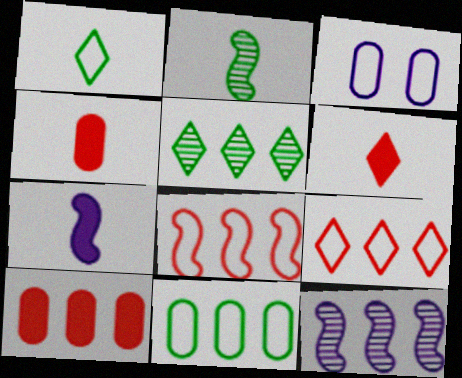[[1, 3, 8]]